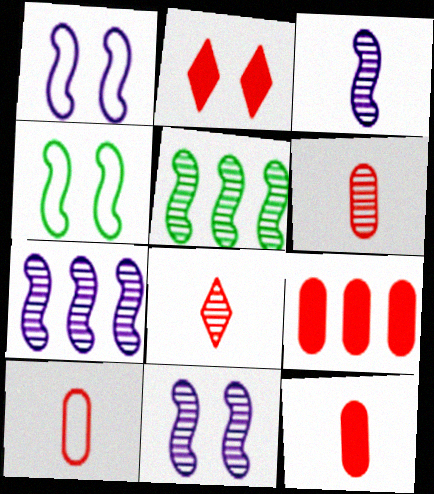[[3, 7, 11], 
[6, 10, 12]]